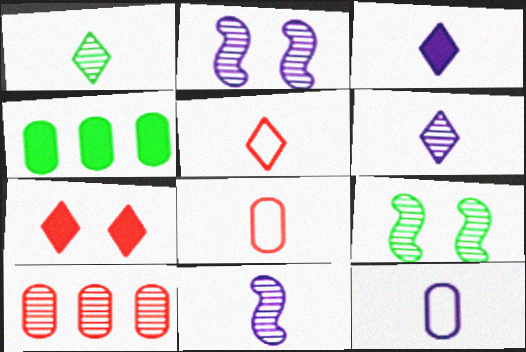[[1, 2, 10], 
[1, 3, 5], 
[2, 4, 5], 
[3, 11, 12], 
[6, 9, 10]]